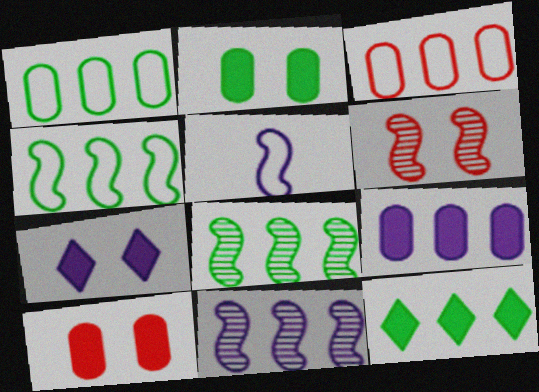[[1, 8, 12], 
[3, 11, 12]]